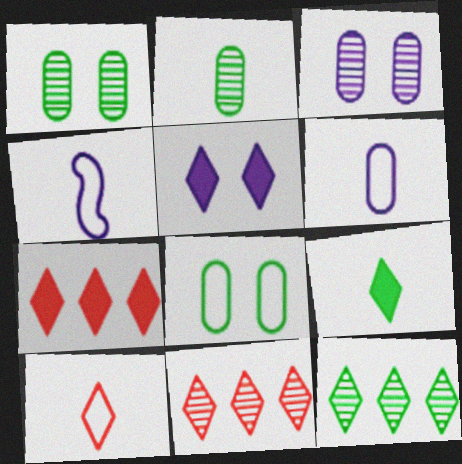[[1, 4, 7], 
[5, 7, 9], 
[5, 10, 12]]